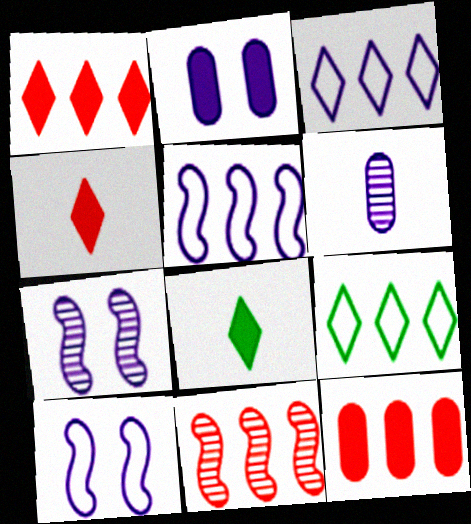[]